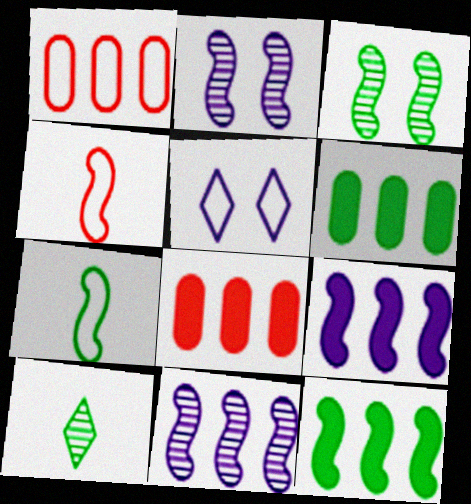[[1, 5, 7], 
[2, 4, 12], 
[3, 4, 9], 
[3, 7, 12]]